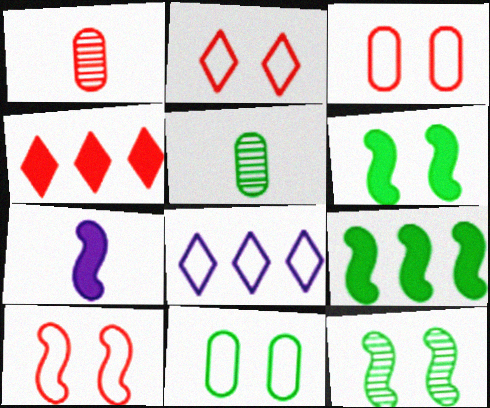[[1, 4, 10], 
[1, 6, 8], 
[2, 3, 10]]